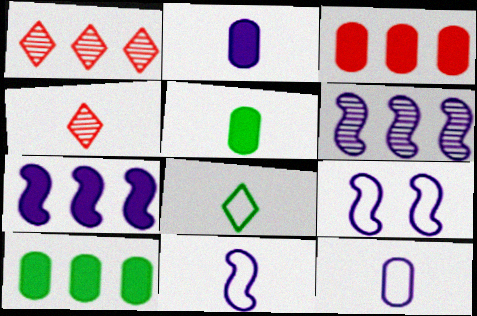[[1, 5, 9], 
[4, 5, 11], 
[4, 9, 10]]